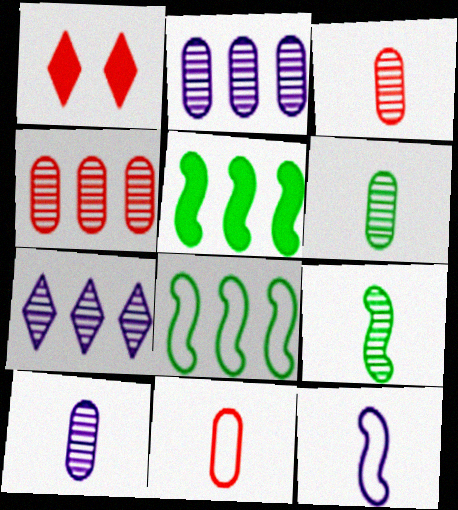[[1, 8, 10], 
[3, 6, 10]]